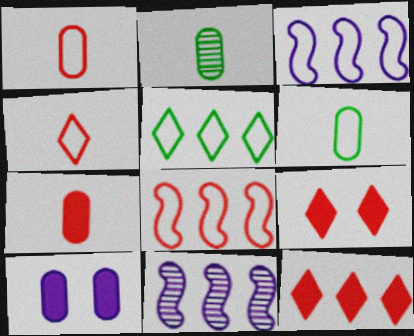[[2, 3, 9], 
[6, 9, 11]]